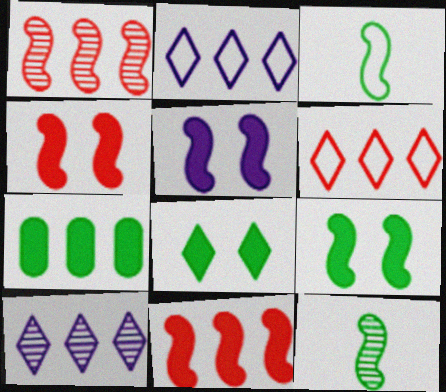[[1, 2, 7], 
[1, 3, 5], 
[4, 5, 9]]